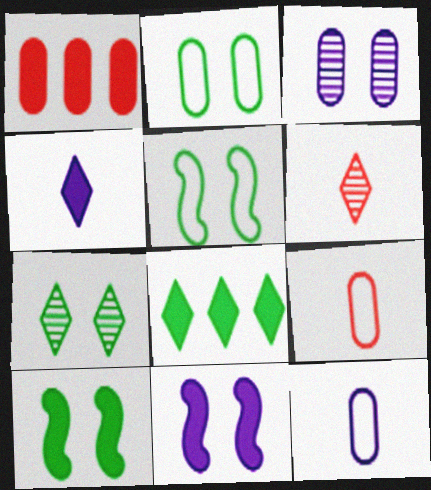[[1, 4, 10], 
[2, 7, 10]]